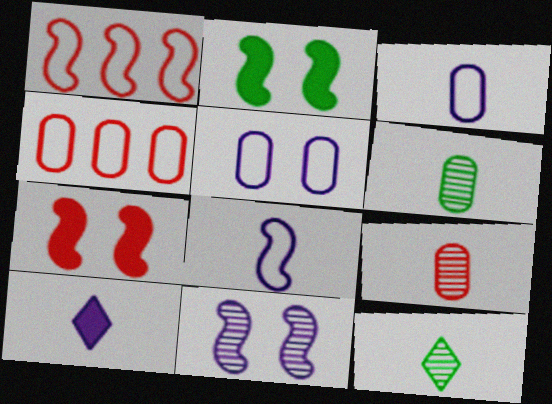[]